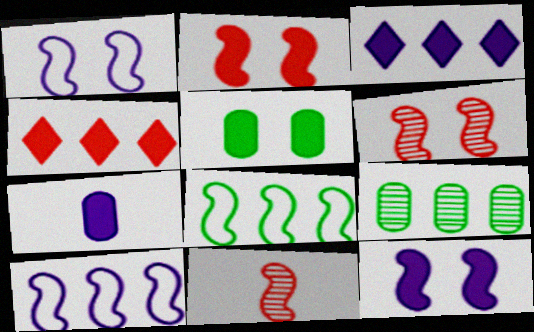[[3, 7, 12], 
[4, 9, 10], 
[8, 11, 12]]